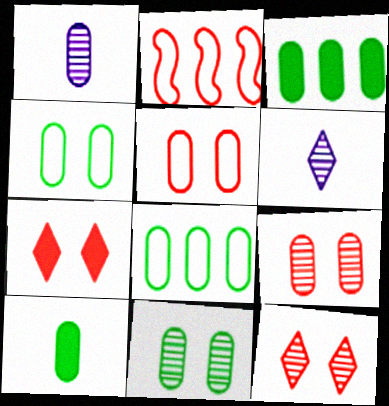[[1, 3, 5], 
[8, 10, 11]]